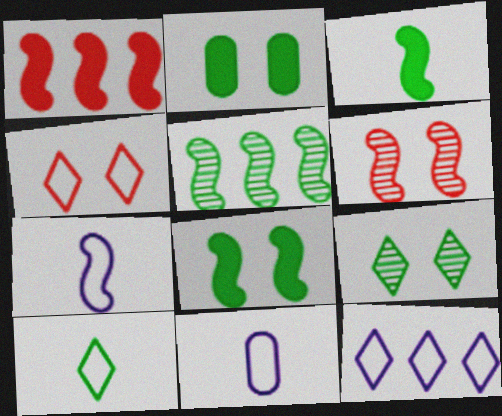[[1, 9, 11], 
[2, 5, 10], 
[4, 10, 12]]